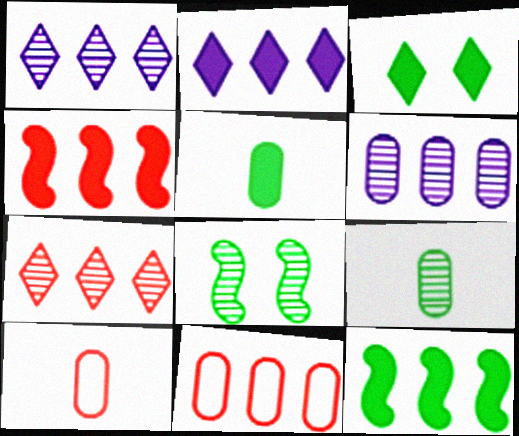[[1, 11, 12], 
[2, 8, 10], 
[3, 5, 12], 
[4, 7, 11]]